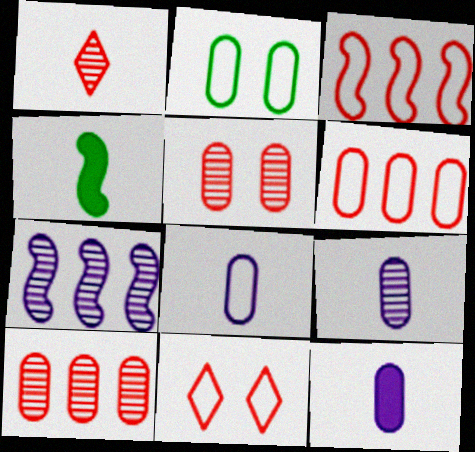[[1, 4, 8], 
[2, 6, 8], 
[2, 10, 12], 
[8, 9, 12]]